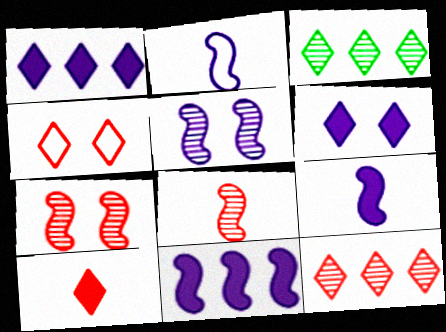[[2, 5, 11], 
[4, 10, 12]]